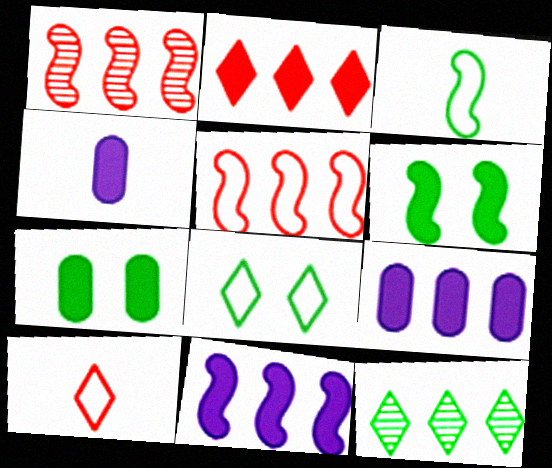[[1, 4, 8], 
[2, 4, 6], 
[3, 7, 12], 
[5, 9, 12]]